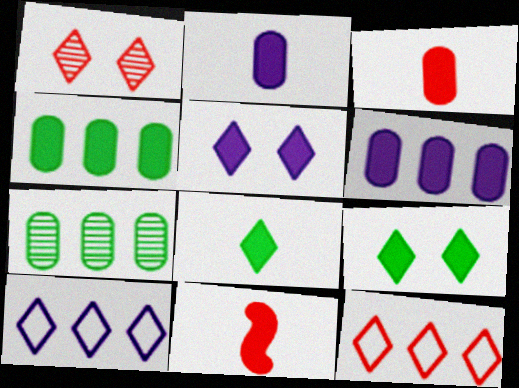[[1, 8, 10], 
[2, 8, 11], 
[4, 5, 11], 
[6, 9, 11]]